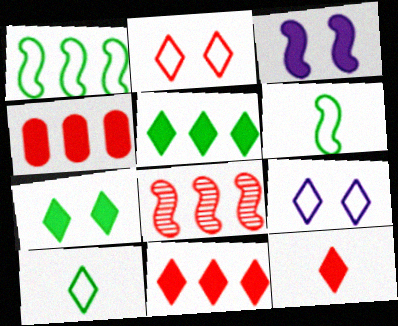[[3, 6, 8]]